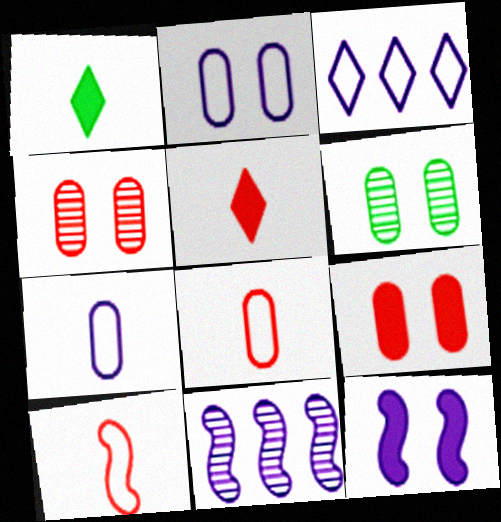[[2, 6, 9]]